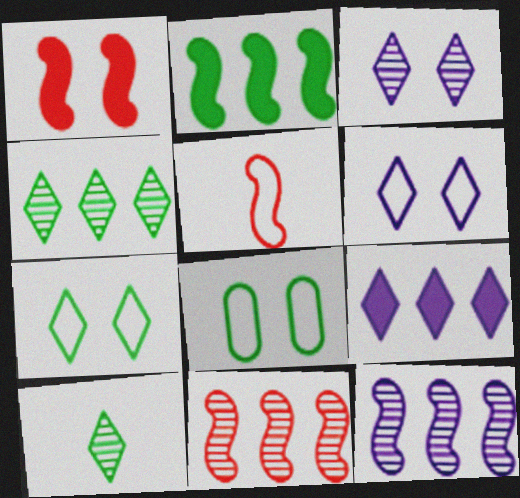[[1, 3, 8], 
[1, 5, 11], 
[2, 8, 10]]